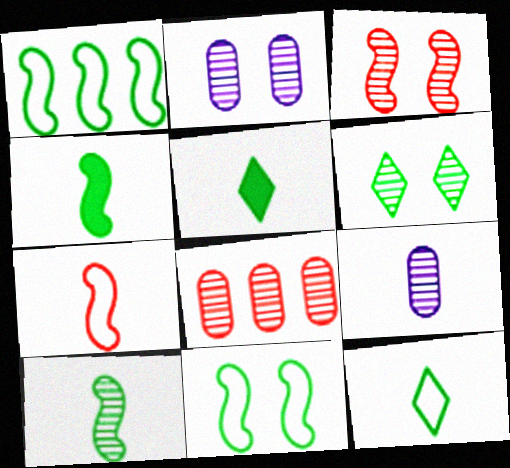[[2, 3, 6], 
[5, 7, 9]]